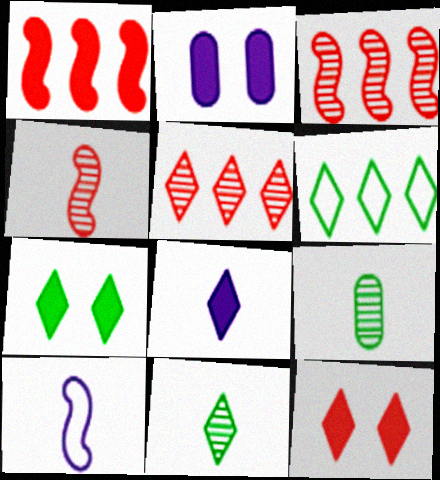[[2, 4, 6], 
[6, 7, 11]]